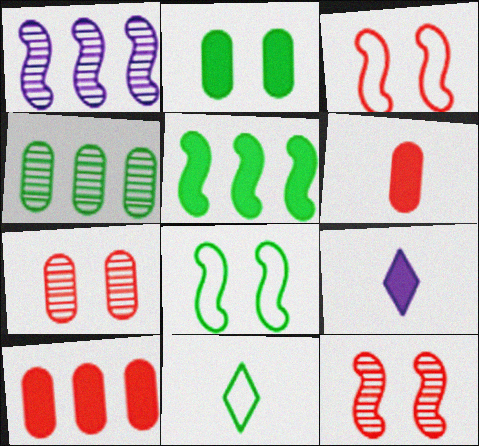[[3, 4, 9]]